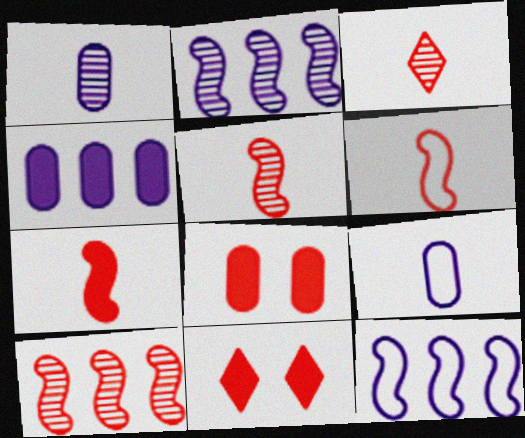[[5, 6, 7]]